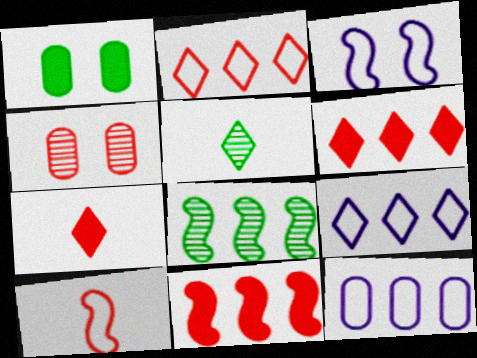[[4, 6, 10], 
[6, 8, 12]]